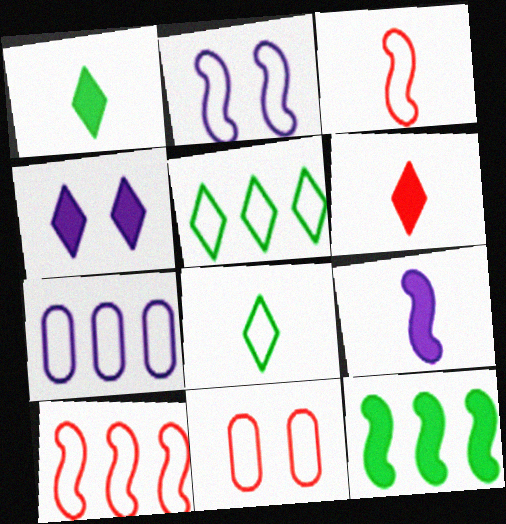[[5, 7, 10]]